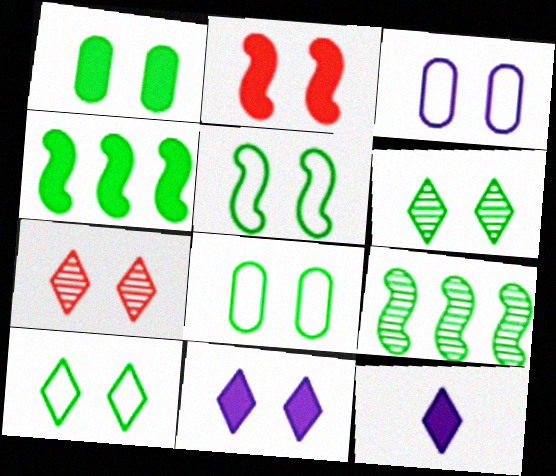[[1, 2, 11], 
[1, 5, 6], 
[2, 3, 6], 
[5, 8, 10], 
[7, 10, 11]]